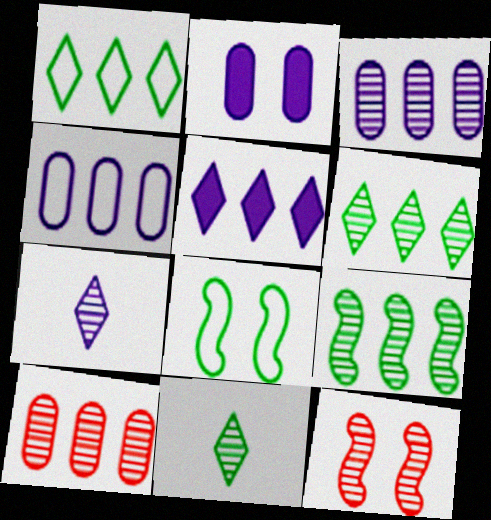[[3, 11, 12]]